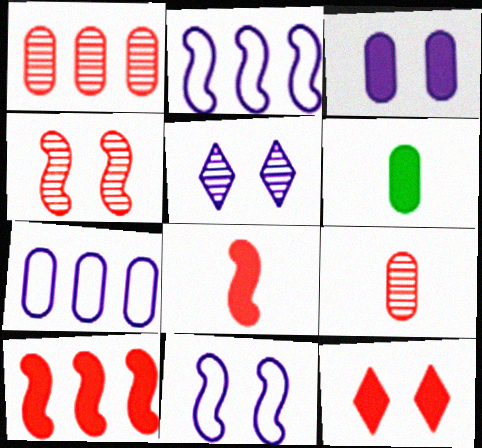[[3, 5, 11]]